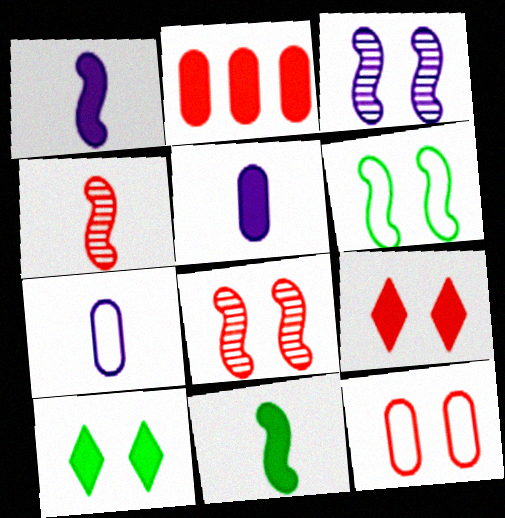[[1, 2, 10], 
[3, 10, 12], 
[8, 9, 12]]